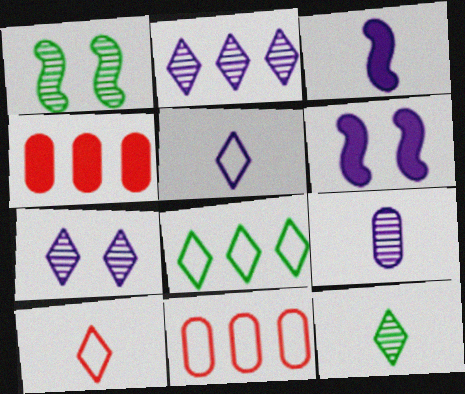[[1, 4, 5], 
[3, 5, 9], 
[6, 11, 12]]